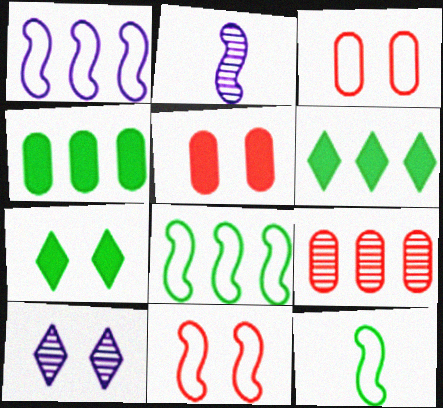[[1, 6, 9], 
[1, 11, 12], 
[2, 3, 6]]